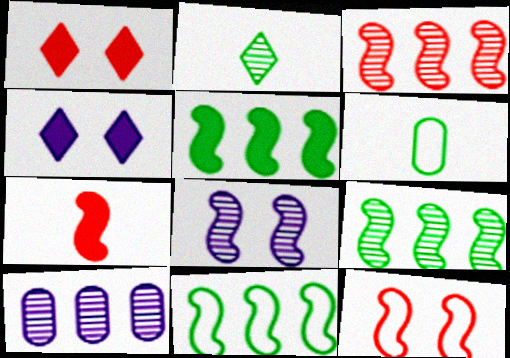[[3, 4, 6], 
[3, 7, 12], 
[5, 9, 11], 
[7, 8, 11]]